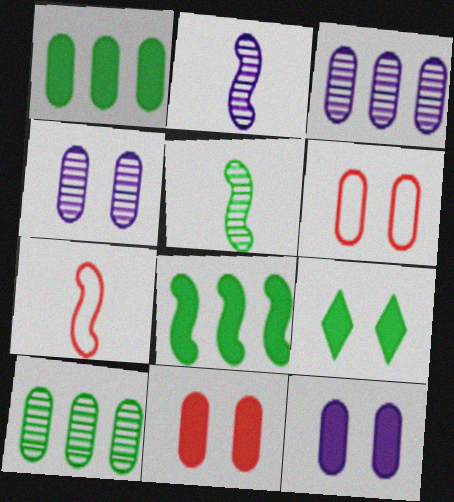[[3, 7, 9]]